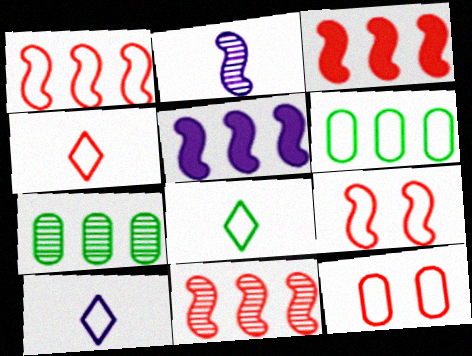[[1, 3, 11], 
[1, 4, 12], 
[4, 8, 10], 
[6, 9, 10]]